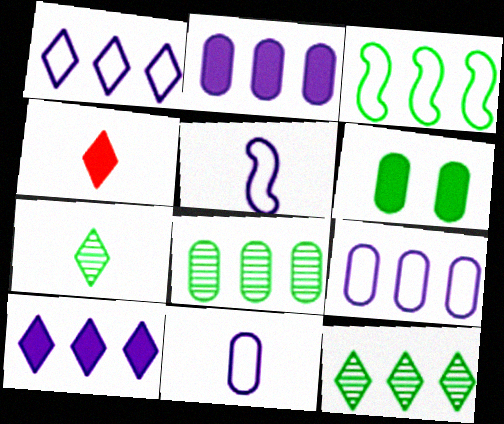[[3, 6, 7]]